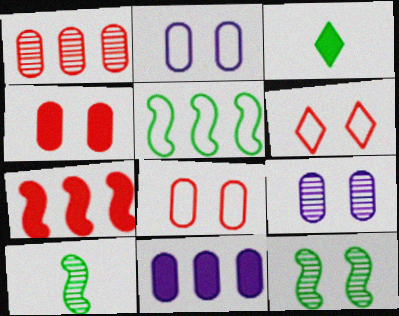[[6, 10, 11]]